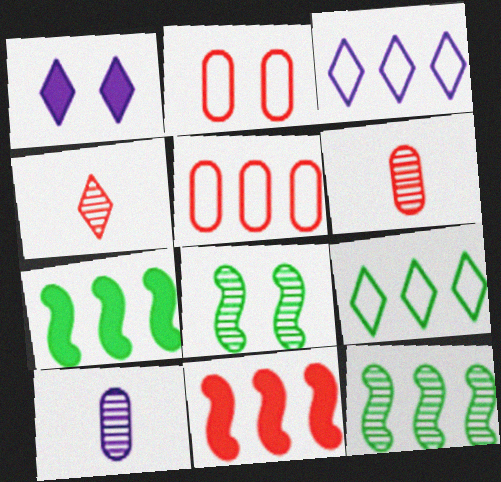[[1, 2, 8], 
[1, 4, 9], 
[2, 4, 11]]